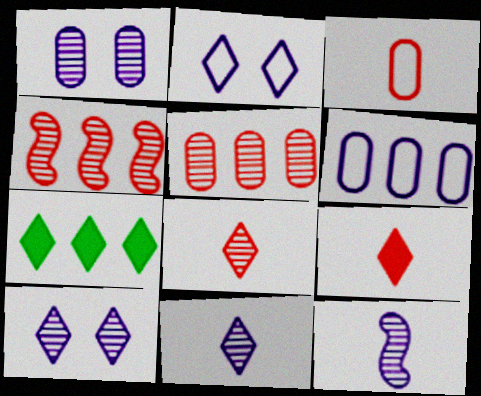[[2, 7, 8], 
[4, 6, 7]]